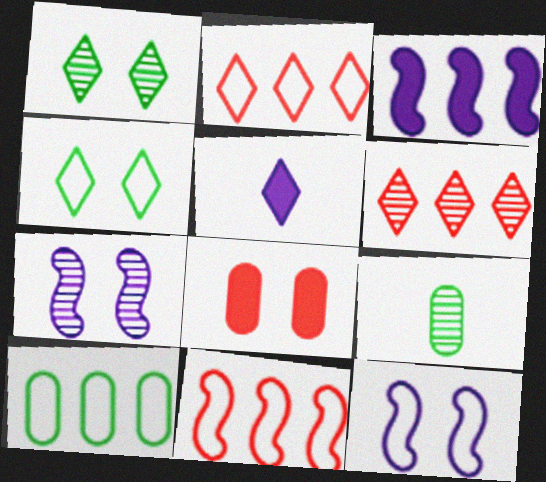[[1, 2, 5], 
[1, 8, 12], 
[3, 6, 10], 
[4, 5, 6], 
[4, 7, 8], 
[6, 7, 9]]